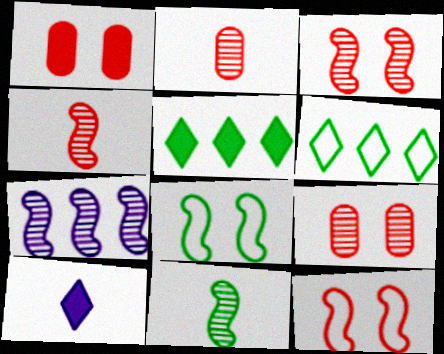[[3, 7, 11]]